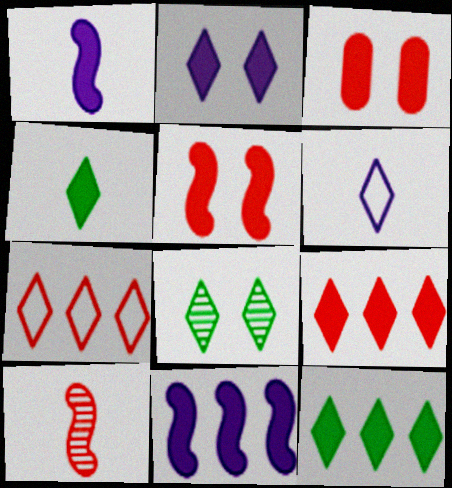[[1, 3, 12], 
[2, 4, 9], 
[3, 4, 11], 
[3, 7, 10], 
[6, 8, 9]]